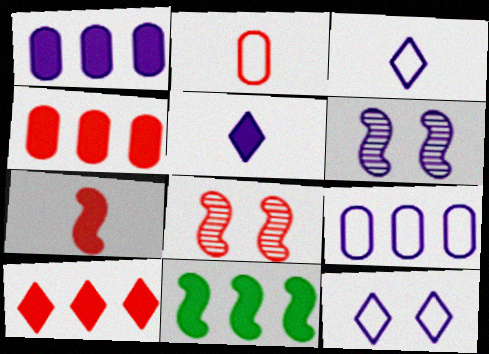[[1, 3, 6], 
[1, 10, 11], 
[2, 8, 10], 
[5, 6, 9]]